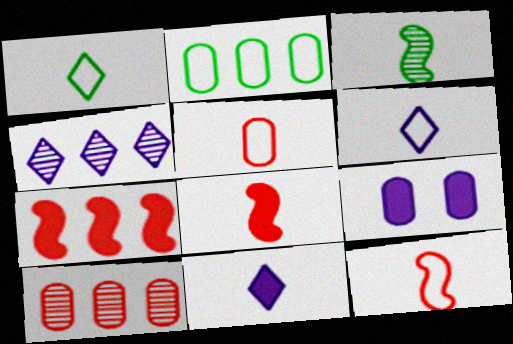[[2, 4, 7], 
[3, 5, 11]]